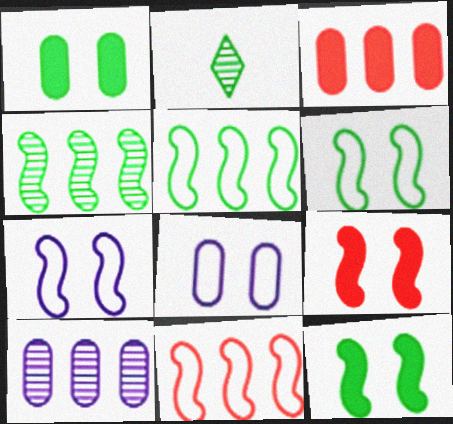[[1, 2, 5], 
[2, 3, 7]]